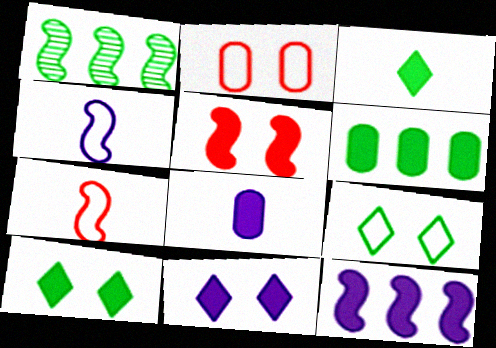[[1, 4, 5], 
[8, 11, 12]]